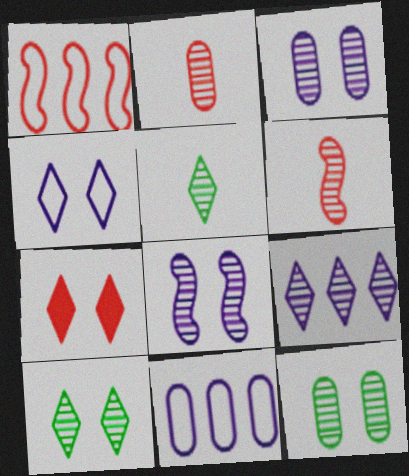[[1, 2, 7], 
[4, 7, 10], 
[6, 9, 12]]